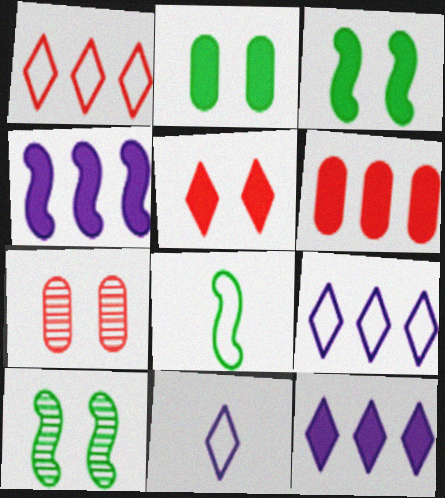[[6, 10, 11], 
[7, 8, 12]]